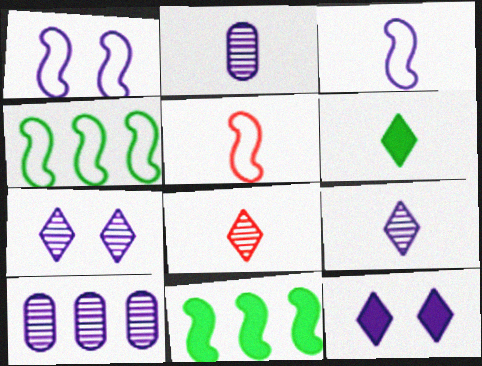[[1, 4, 5], 
[2, 5, 6], 
[3, 10, 12]]